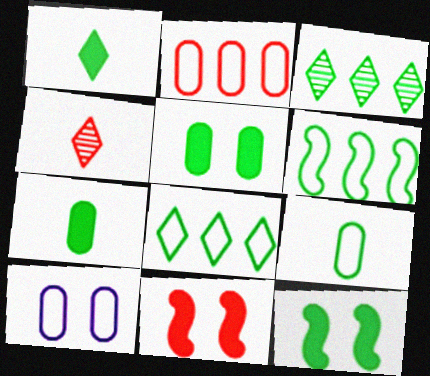[[2, 4, 11], 
[2, 9, 10], 
[3, 9, 12]]